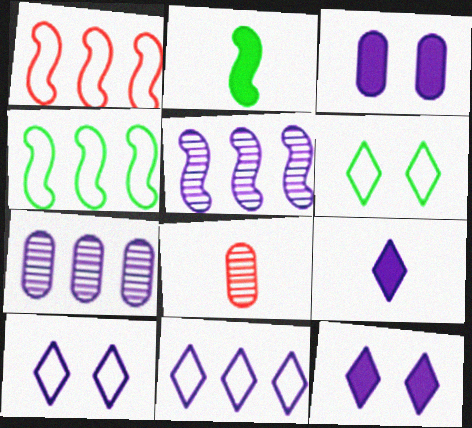[[4, 8, 12]]